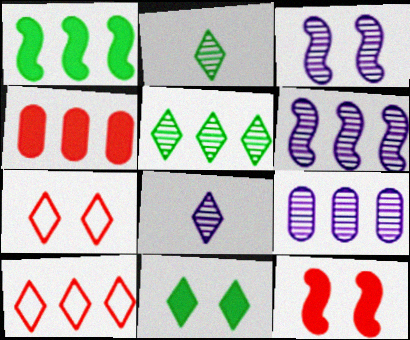[[1, 9, 10], 
[3, 8, 9], 
[8, 10, 11]]